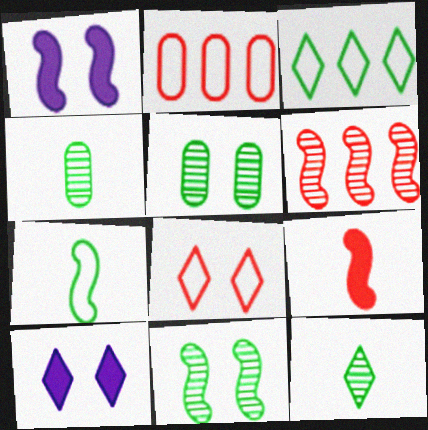[[1, 2, 12], 
[1, 5, 8], 
[1, 6, 7]]